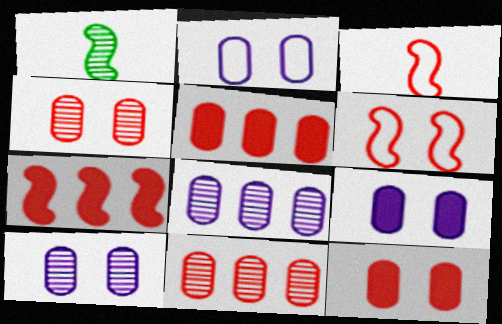[[2, 9, 10]]